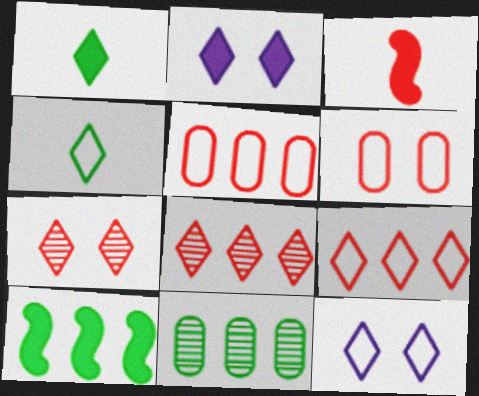[[1, 8, 12], 
[2, 4, 8], 
[3, 5, 7], 
[3, 6, 8], 
[3, 11, 12], 
[4, 9, 12]]